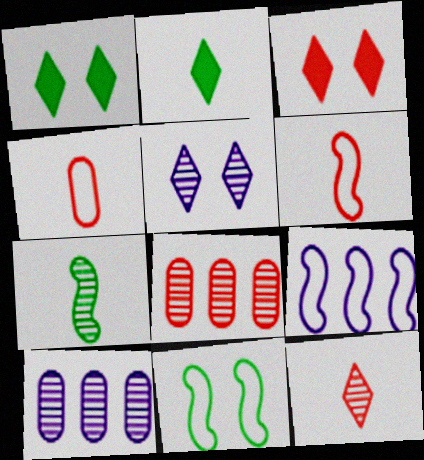[[1, 6, 10], 
[3, 6, 8], 
[5, 7, 8], 
[6, 9, 11]]